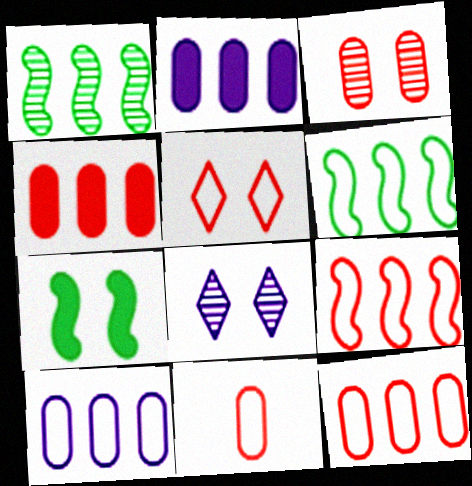[[3, 4, 11], 
[5, 9, 11]]